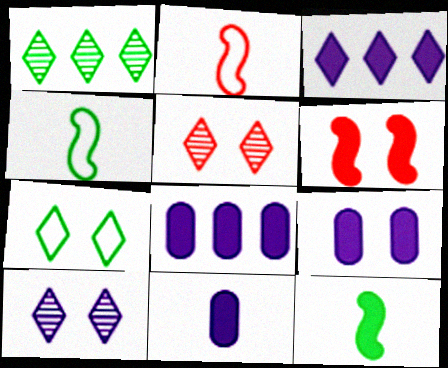[[1, 2, 9], 
[4, 5, 8], 
[8, 9, 11]]